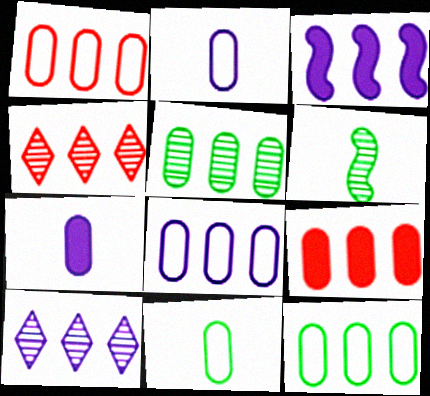[[1, 8, 12], 
[3, 4, 12], 
[3, 8, 10], 
[5, 8, 9]]